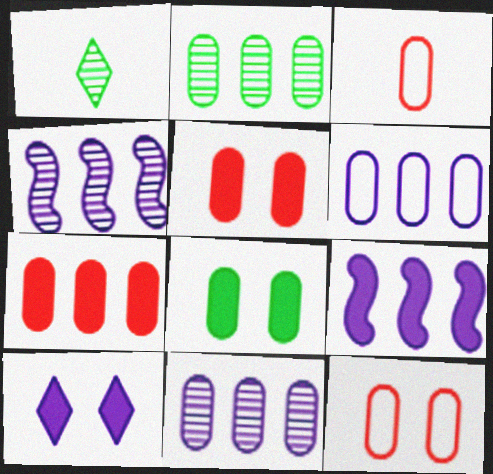[[1, 9, 12], 
[2, 6, 7], 
[3, 8, 11]]